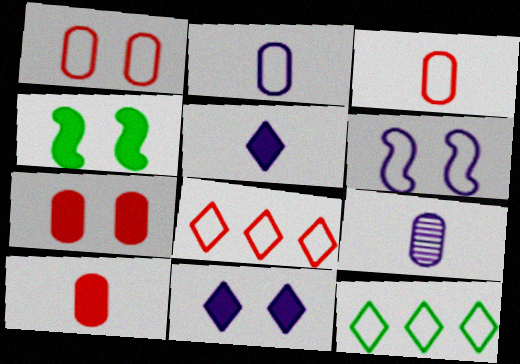[[3, 6, 12], 
[4, 7, 11], 
[4, 8, 9]]